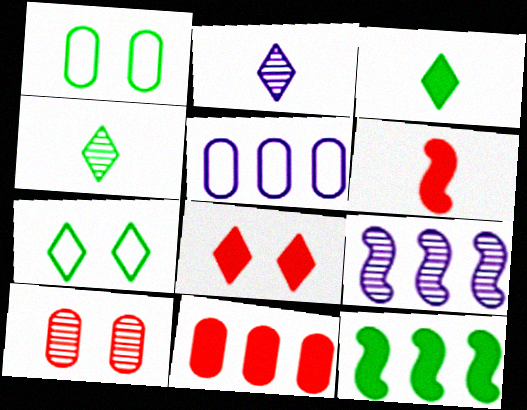[[1, 4, 12], 
[4, 9, 10], 
[6, 8, 11]]